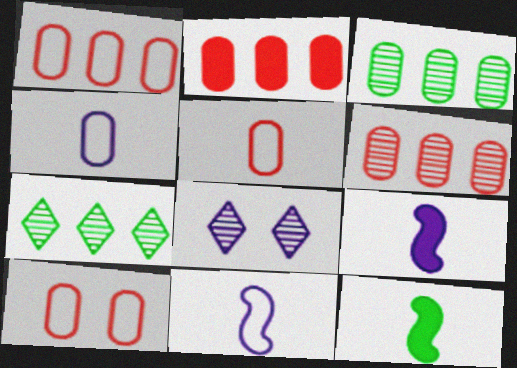[[1, 2, 6], 
[1, 5, 10], 
[1, 8, 12], 
[7, 9, 10]]